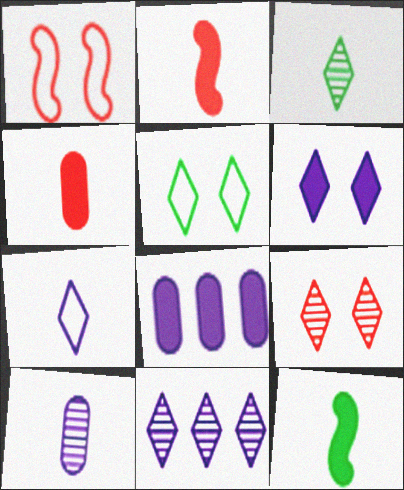[[1, 3, 8], 
[3, 9, 11], 
[5, 6, 9], 
[6, 7, 11]]